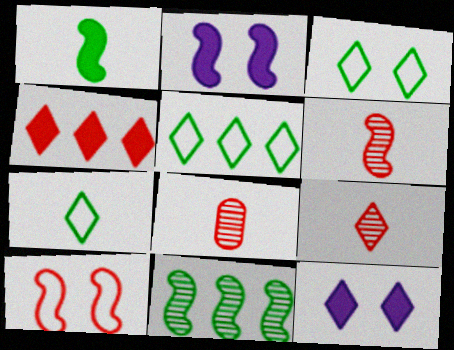[[2, 5, 8], 
[3, 5, 7], 
[4, 8, 10], 
[5, 9, 12], 
[6, 8, 9]]